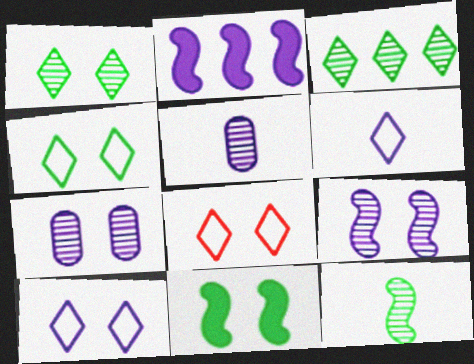[[2, 5, 10], 
[2, 6, 7], 
[4, 8, 10], 
[7, 8, 11]]